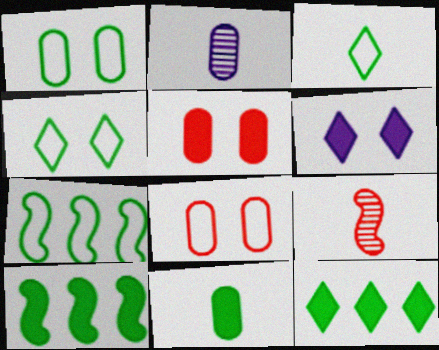[[1, 3, 7]]